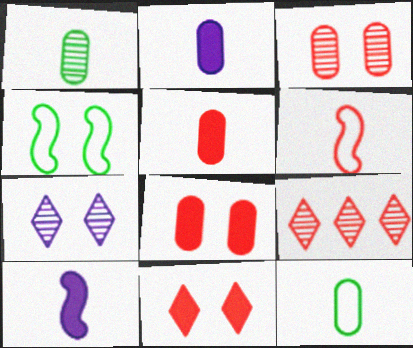[[2, 4, 9], 
[4, 7, 8], 
[6, 8, 9]]